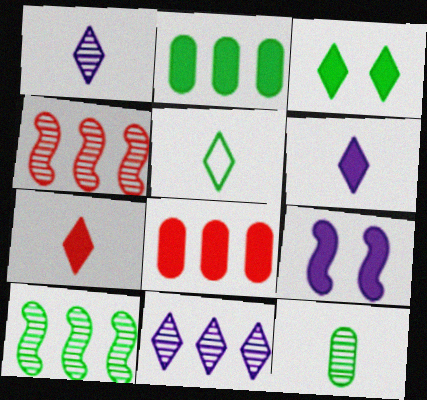[[1, 5, 7], 
[2, 7, 9]]